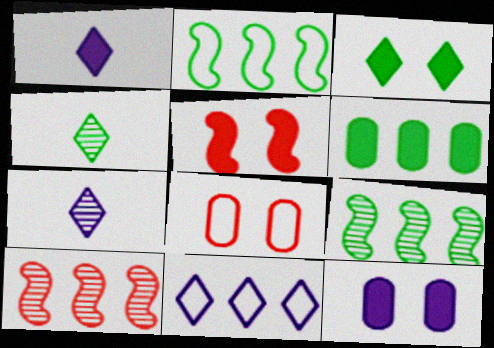[[1, 5, 6], 
[1, 8, 9], 
[3, 5, 12], 
[6, 10, 11]]